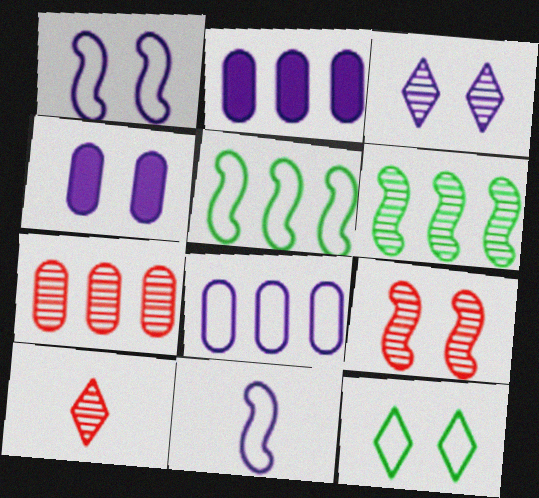[[1, 3, 4], 
[2, 3, 11], 
[4, 5, 10], 
[4, 9, 12], 
[7, 9, 10]]